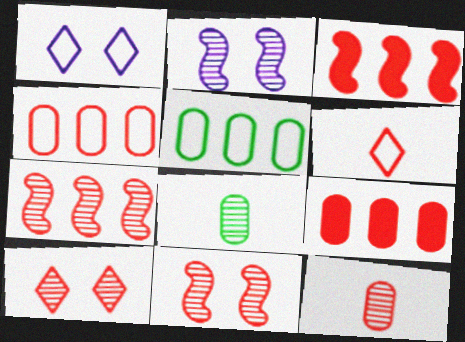[[1, 3, 8], 
[6, 9, 11], 
[7, 10, 12]]